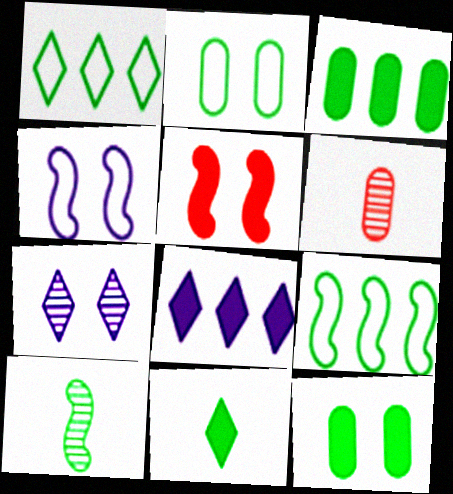[[1, 10, 12], 
[2, 5, 7]]